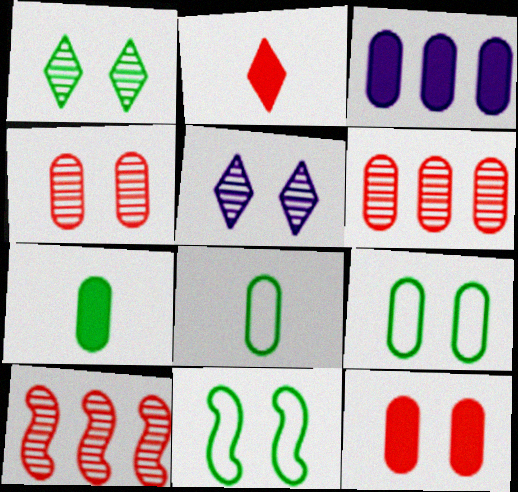[[3, 4, 8], 
[3, 7, 12], 
[5, 11, 12]]